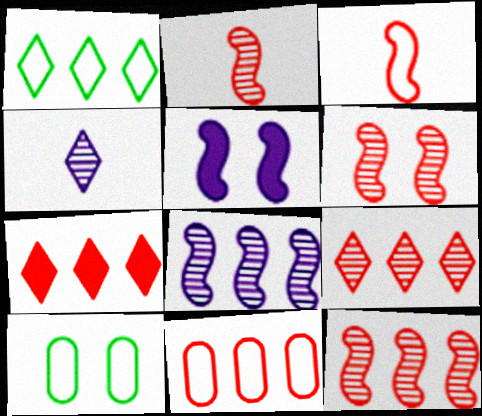[[2, 6, 12], 
[7, 11, 12]]